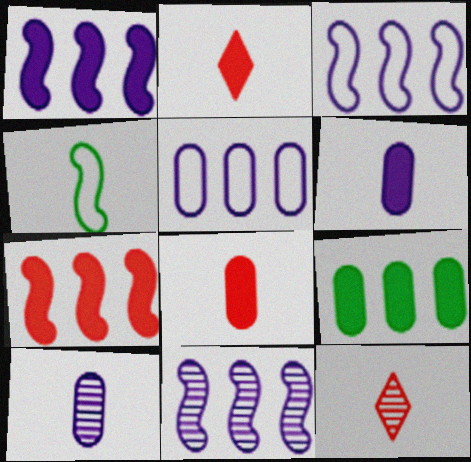[[1, 3, 11], 
[2, 4, 10], 
[4, 6, 12]]